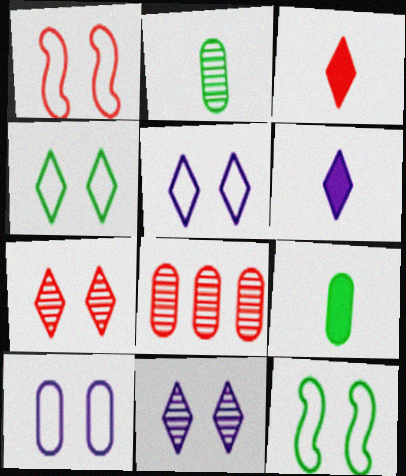[[1, 3, 8], 
[1, 4, 10], 
[6, 8, 12], 
[8, 9, 10]]